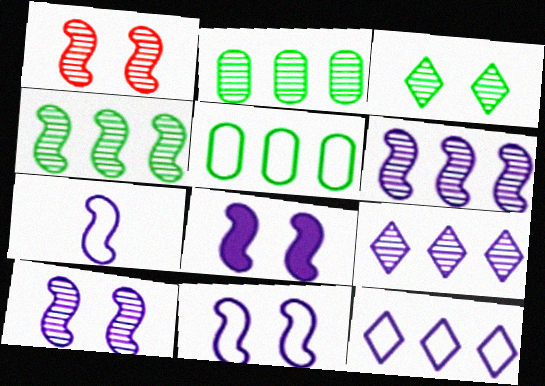[[6, 7, 8], 
[8, 10, 11]]